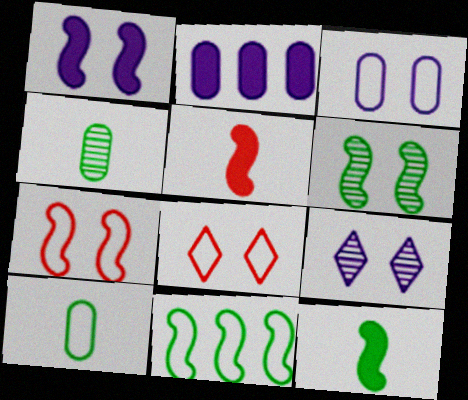[[1, 3, 9], 
[1, 6, 7], 
[6, 11, 12]]